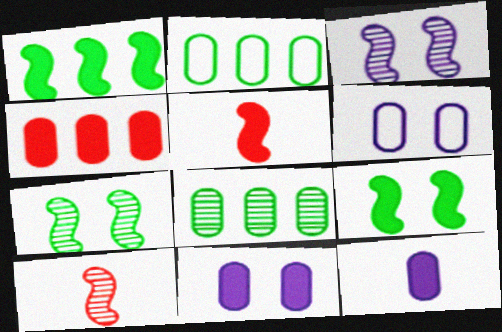[]